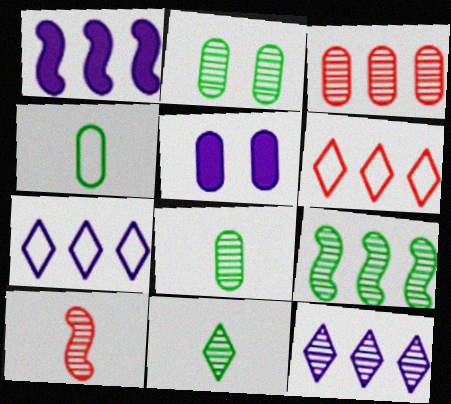[[2, 9, 11], 
[2, 10, 12], 
[3, 4, 5], 
[3, 9, 12]]